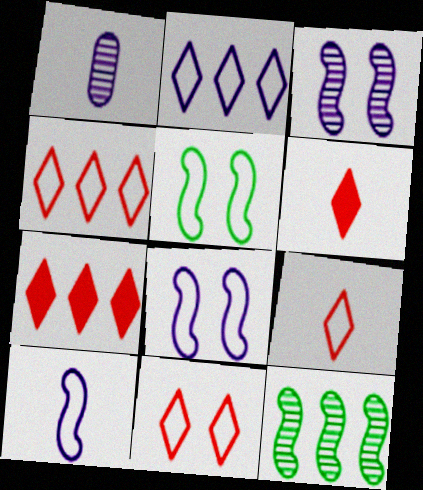[[1, 5, 7], 
[4, 9, 11]]